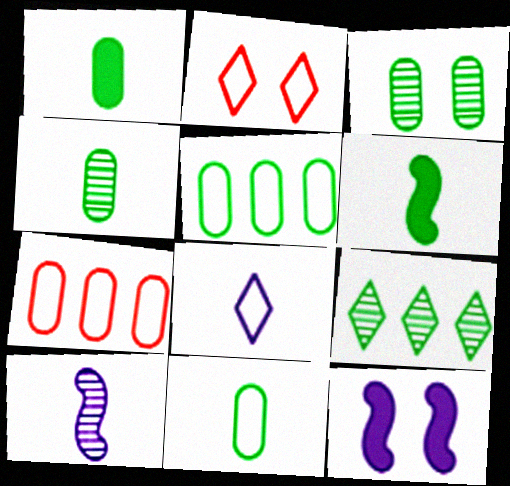[[1, 3, 5], 
[1, 4, 11], 
[2, 3, 12]]